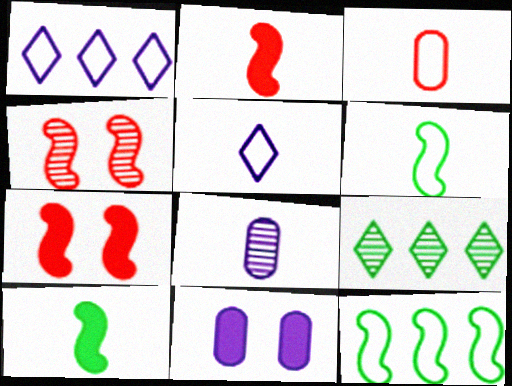[[3, 5, 6], 
[4, 8, 9]]